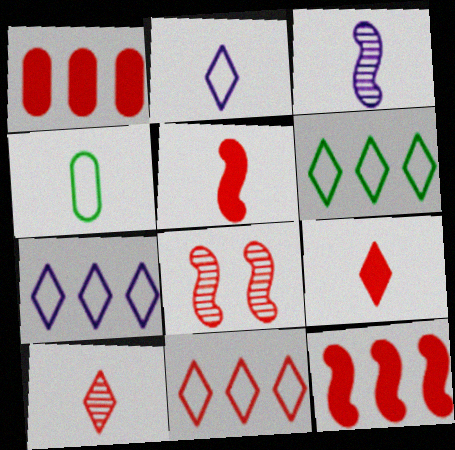[[3, 4, 9], 
[6, 7, 11]]